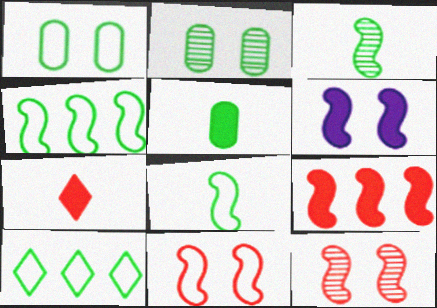[[1, 8, 10]]